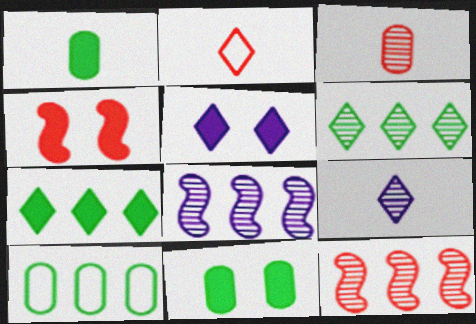[[2, 5, 6], 
[2, 8, 11], 
[4, 5, 11], 
[4, 9, 10]]